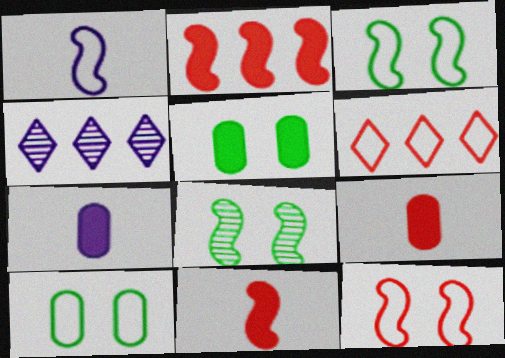[[1, 2, 8], 
[1, 6, 10], 
[3, 4, 9], 
[4, 10, 11], 
[6, 7, 8]]